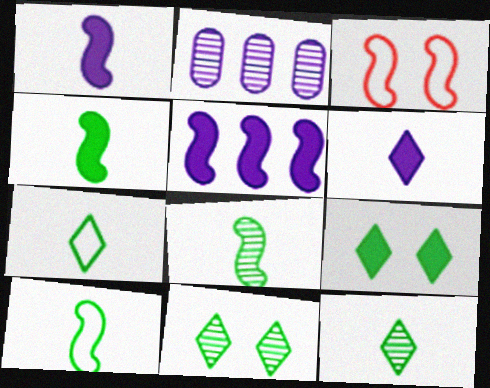[[3, 5, 8], 
[4, 8, 10]]